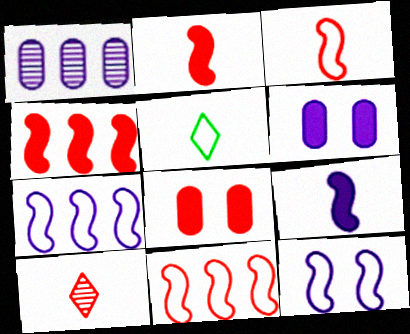[[8, 10, 11]]